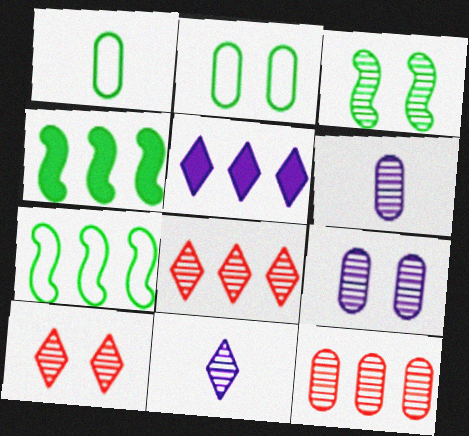[[3, 6, 8], 
[3, 9, 10], 
[3, 11, 12], 
[5, 7, 12]]